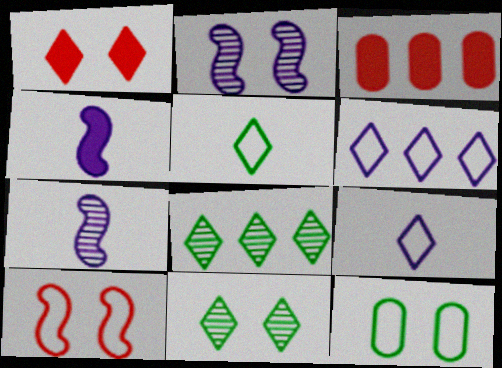[[1, 2, 12], 
[1, 8, 9], 
[2, 3, 5]]